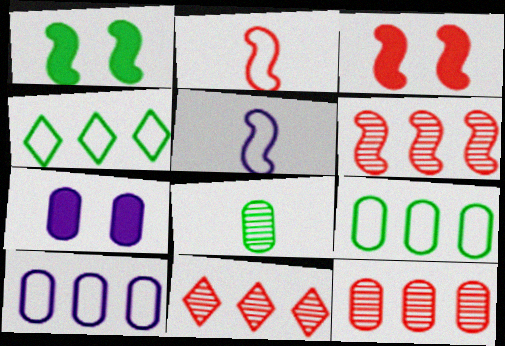[[1, 4, 8], 
[1, 5, 6], 
[2, 3, 6], 
[6, 11, 12]]